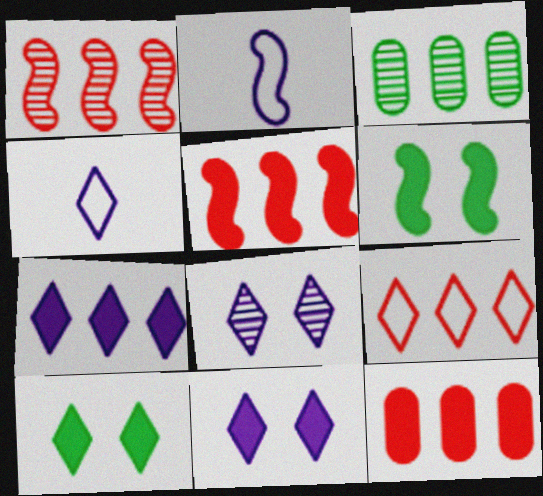[[1, 2, 6], 
[1, 9, 12], 
[4, 7, 8]]